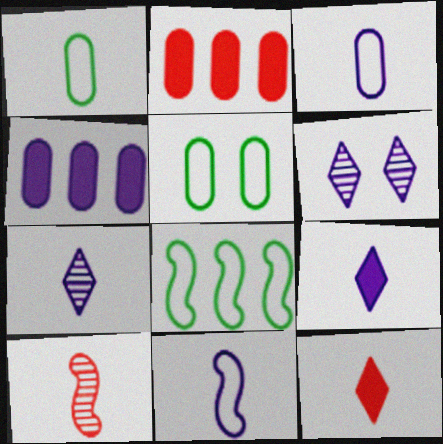[[1, 9, 10], 
[4, 6, 11]]